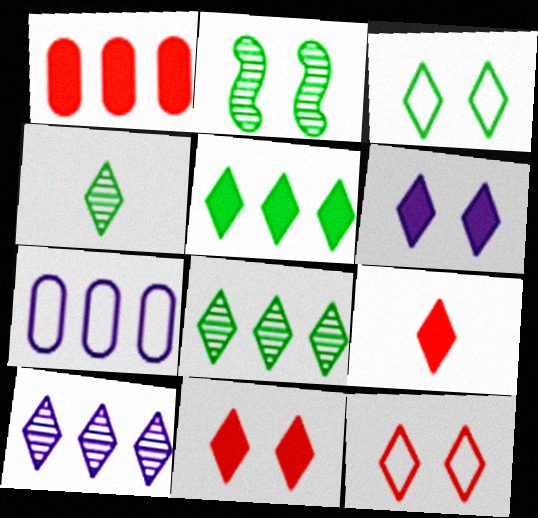[[2, 7, 9], 
[3, 4, 5], 
[3, 9, 10], 
[5, 6, 9]]